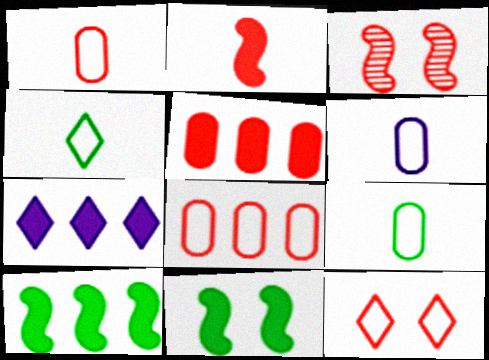[[1, 6, 9], 
[3, 7, 9], 
[5, 7, 10]]